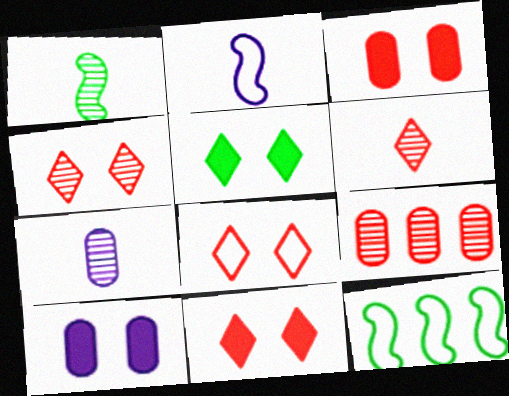[[1, 6, 7], 
[2, 5, 9], 
[4, 8, 11], 
[6, 10, 12], 
[7, 11, 12]]